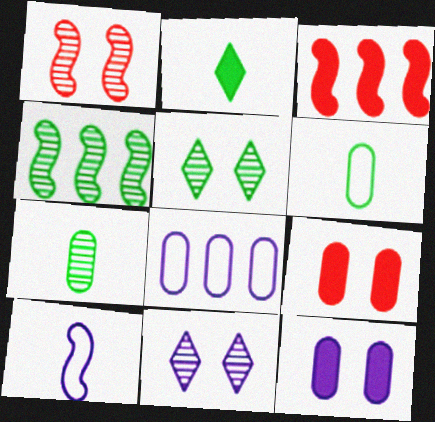[[1, 2, 8], 
[2, 3, 12], 
[3, 6, 11], 
[4, 5, 7], 
[7, 8, 9]]